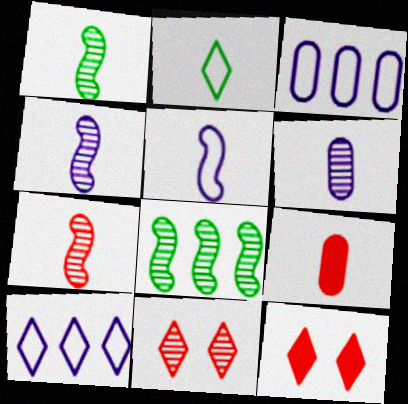[[1, 3, 12], 
[1, 4, 7], 
[2, 4, 9], 
[6, 8, 11]]